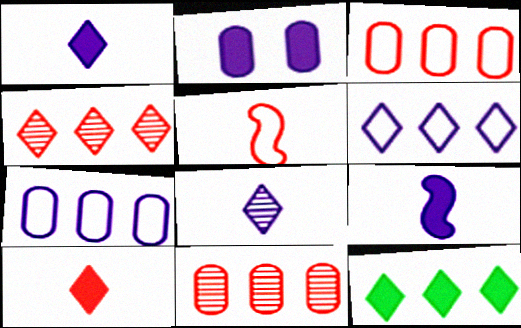[[4, 6, 12]]